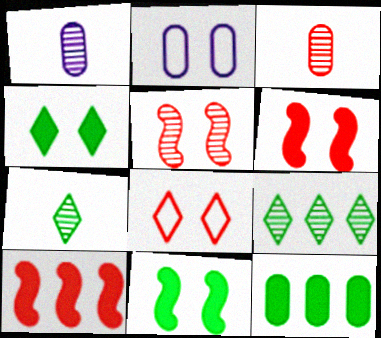[[1, 5, 9], 
[2, 3, 12], 
[2, 4, 5], 
[2, 7, 10], 
[3, 8, 10]]